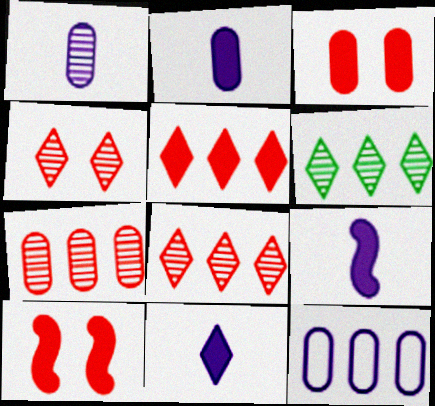[[2, 9, 11]]